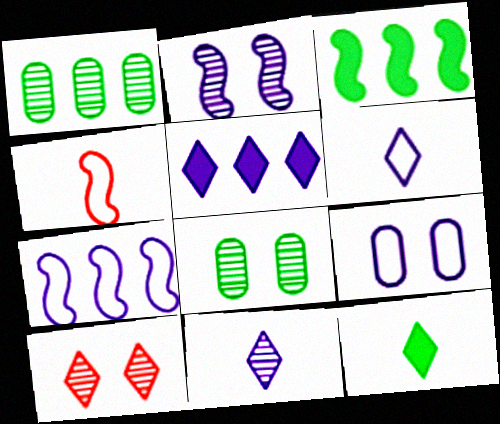[[2, 3, 4], 
[2, 8, 10], 
[4, 5, 8], 
[6, 7, 9]]